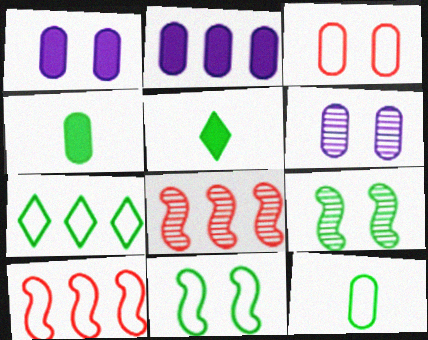[[2, 7, 8], 
[4, 7, 9], 
[5, 6, 10], 
[7, 11, 12]]